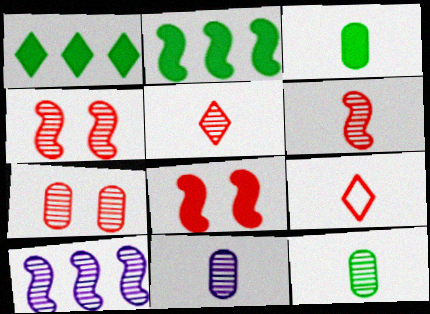[]